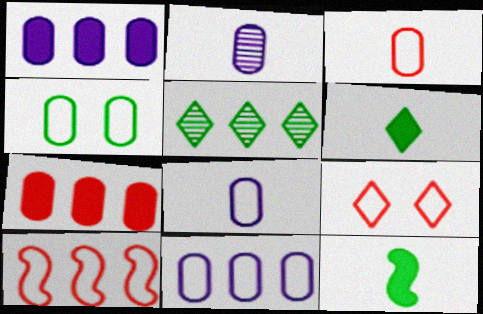[[1, 5, 10], 
[2, 4, 7], 
[3, 4, 11], 
[3, 9, 10], 
[4, 5, 12]]